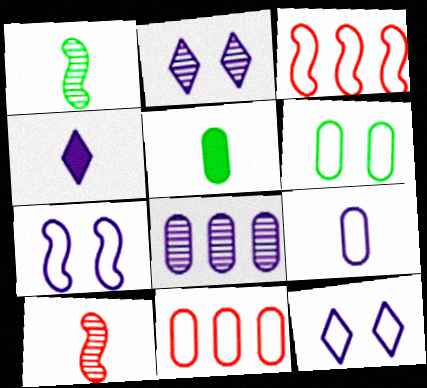[[2, 3, 5], 
[4, 7, 8], 
[6, 9, 11]]